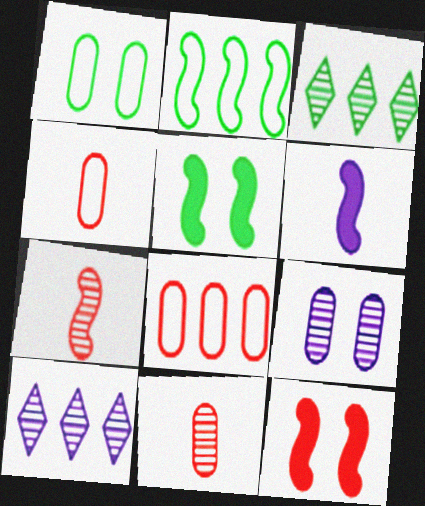[[3, 7, 9], 
[4, 5, 10]]